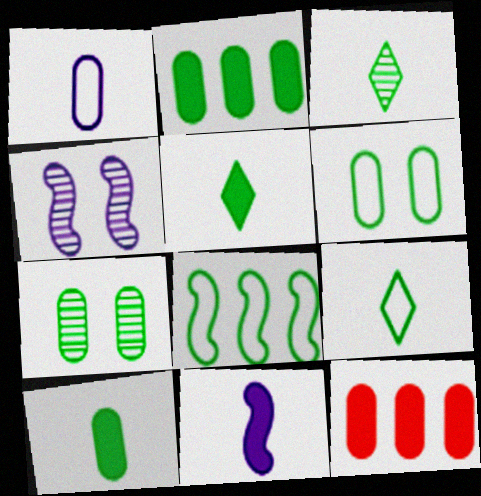[[1, 7, 12], 
[3, 5, 9], 
[4, 9, 12], 
[5, 7, 8], 
[6, 8, 9]]